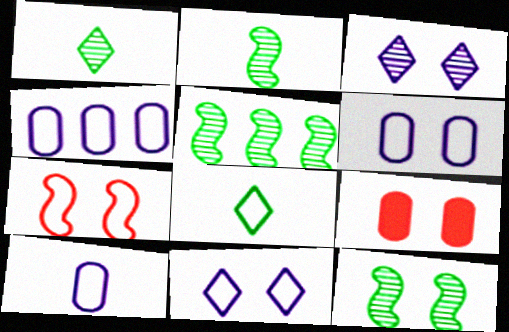[[2, 5, 12], 
[4, 6, 10], 
[4, 7, 8], 
[9, 11, 12]]